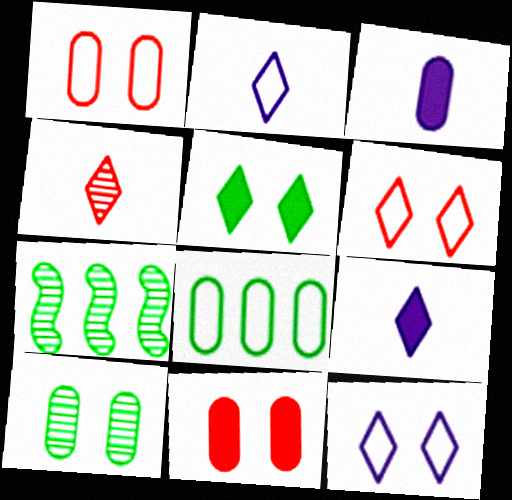[[1, 7, 9], 
[2, 7, 11], 
[3, 6, 7]]